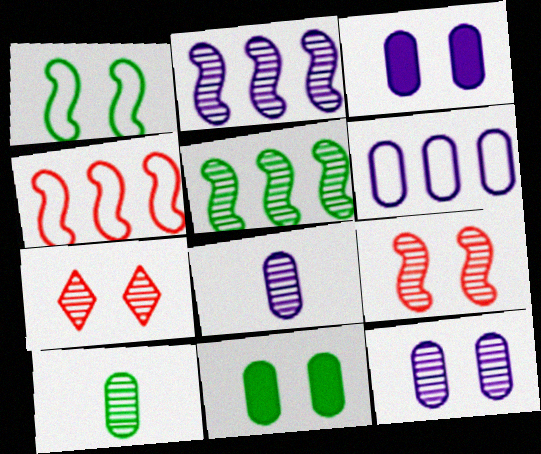[[1, 3, 7], 
[2, 7, 10], 
[3, 6, 8], 
[5, 7, 8]]